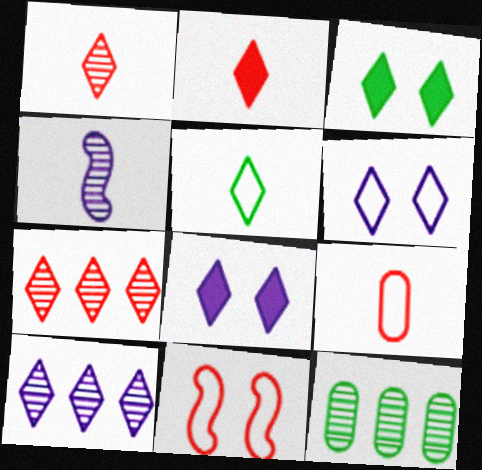[[5, 7, 8]]